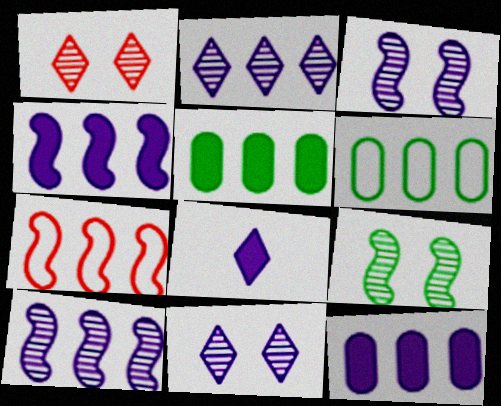[[2, 5, 7]]